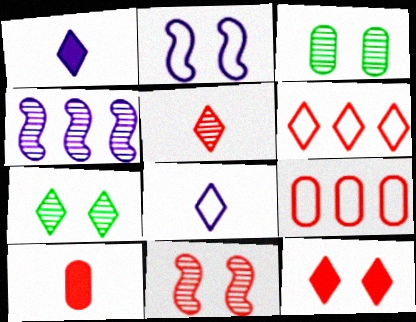[[1, 6, 7], 
[2, 3, 12], 
[3, 4, 5], 
[5, 6, 12], 
[6, 10, 11]]